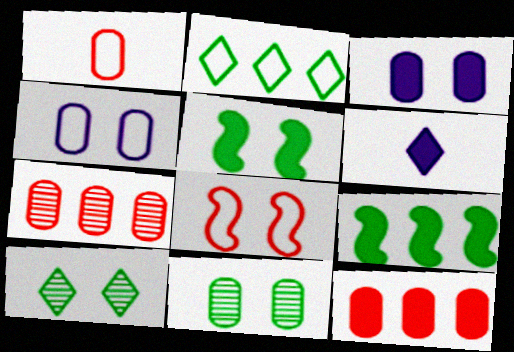[[3, 8, 10], 
[5, 6, 12]]